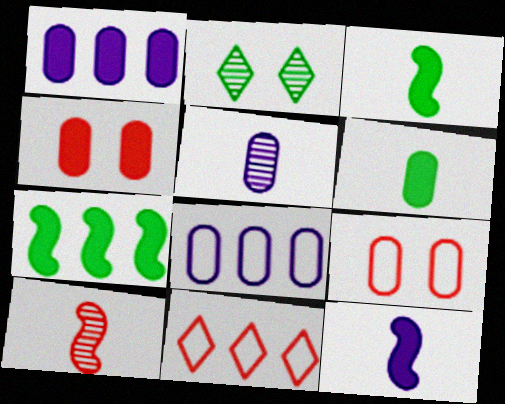[[1, 4, 6], 
[4, 10, 11]]